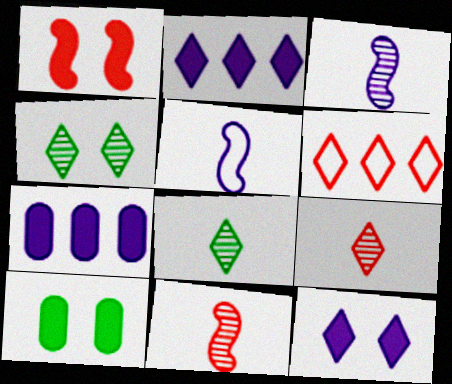[[1, 10, 12], 
[3, 6, 10], 
[6, 8, 12]]